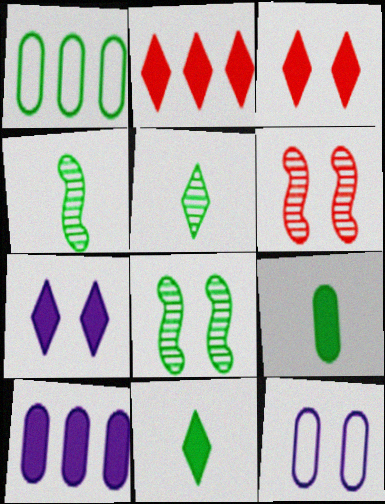[[1, 8, 11], 
[2, 4, 12], 
[2, 7, 11], 
[3, 8, 12]]